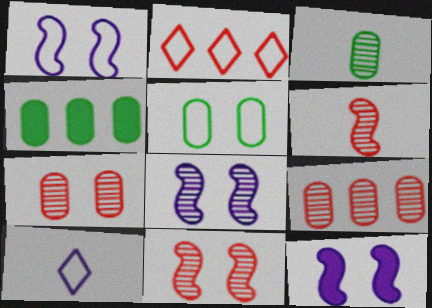[[1, 8, 12], 
[2, 3, 12], 
[3, 4, 5], 
[4, 10, 11]]